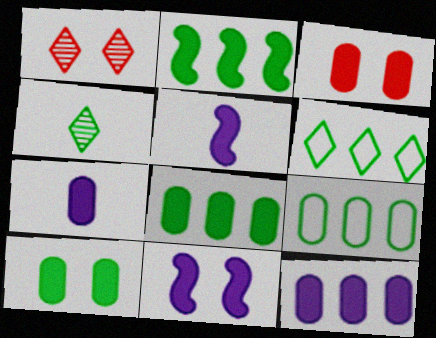[[1, 5, 9], 
[3, 7, 8]]